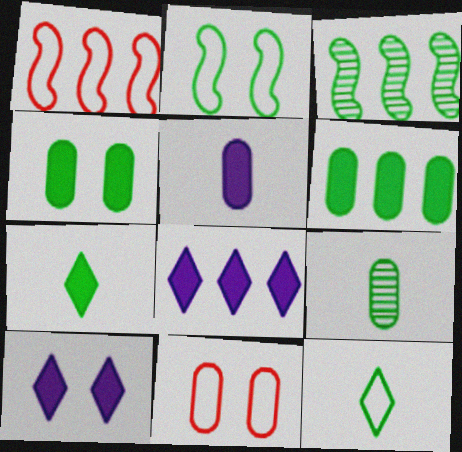[[1, 9, 10], 
[3, 4, 12]]